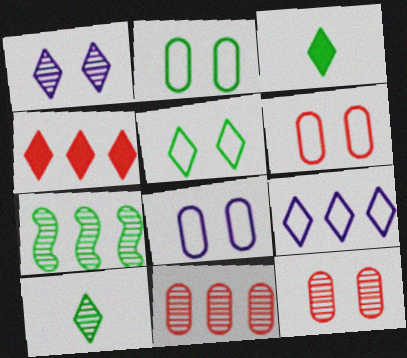[[2, 3, 7], 
[2, 6, 8]]